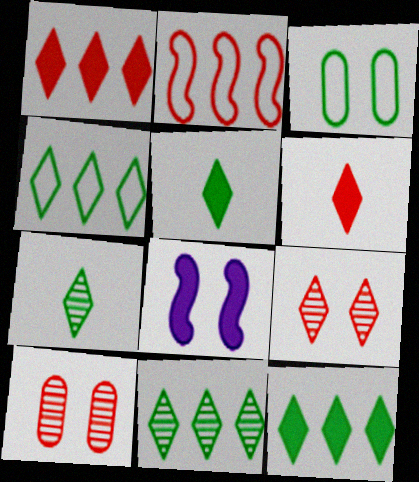[[2, 6, 10], 
[3, 8, 9], 
[4, 11, 12]]